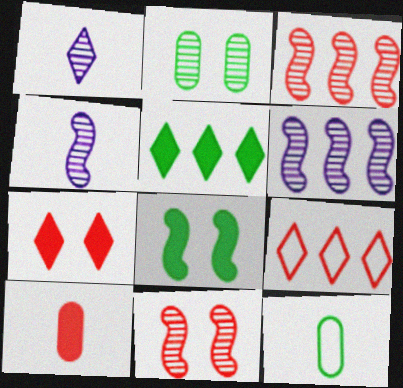[[1, 2, 3], 
[6, 7, 12], 
[9, 10, 11]]